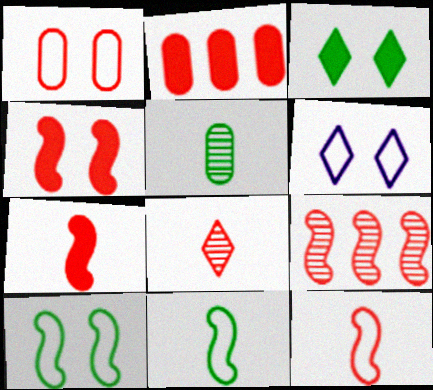[[1, 6, 10], 
[4, 9, 12]]